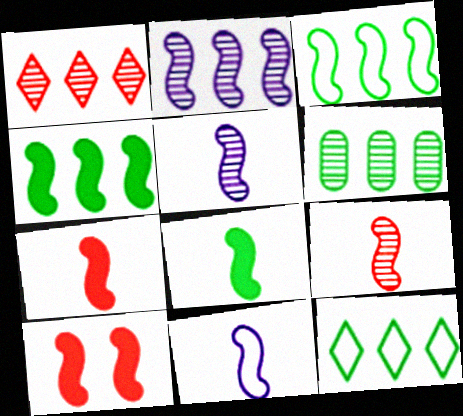[[1, 2, 6], 
[3, 5, 10], 
[4, 6, 12], 
[8, 9, 11]]